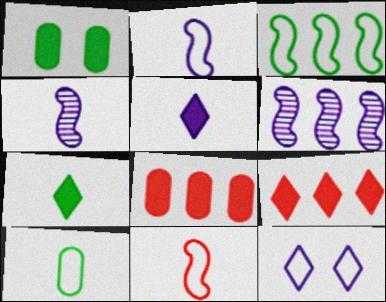[]